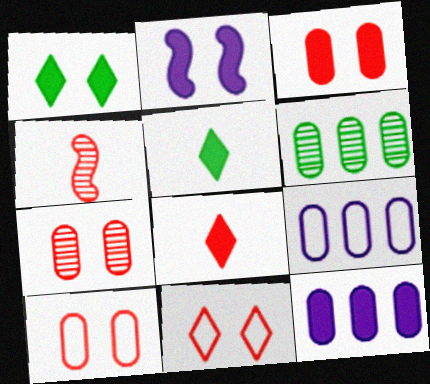[[1, 2, 3], 
[1, 4, 9], 
[3, 7, 10]]